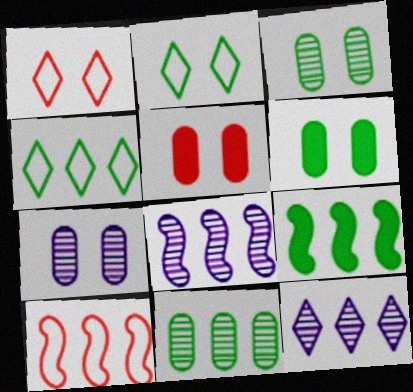[[4, 9, 11], 
[8, 9, 10]]